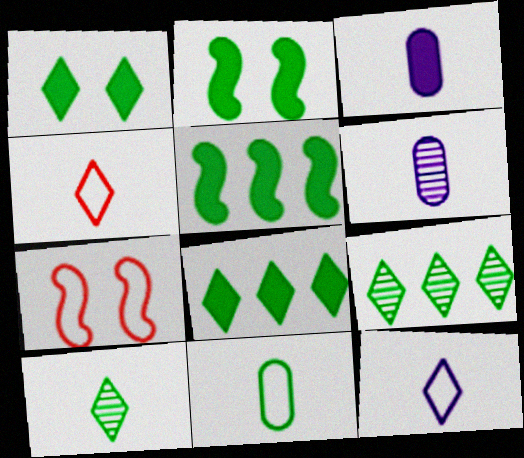[[2, 9, 11], 
[3, 7, 9], 
[6, 7, 8]]